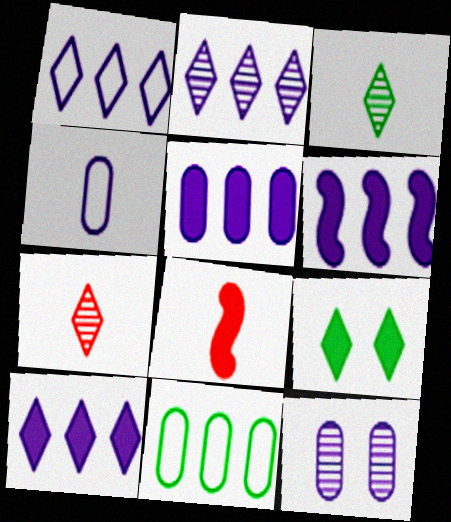[[1, 2, 10], 
[1, 7, 9], 
[3, 4, 8], 
[4, 5, 12], 
[5, 6, 10], 
[5, 8, 9]]